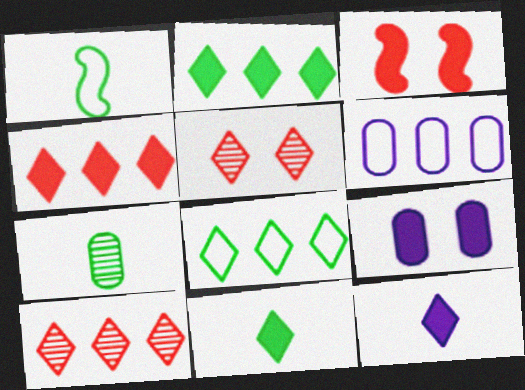[[1, 7, 11], 
[1, 9, 10], 
[5, 8, 12]]